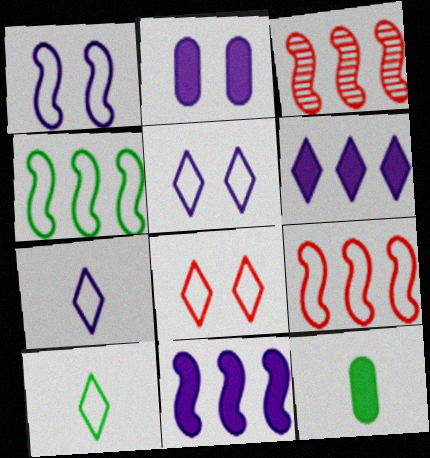[[2, 3, 10], 
[3, 4, 11], 
[3, 5, 12]]